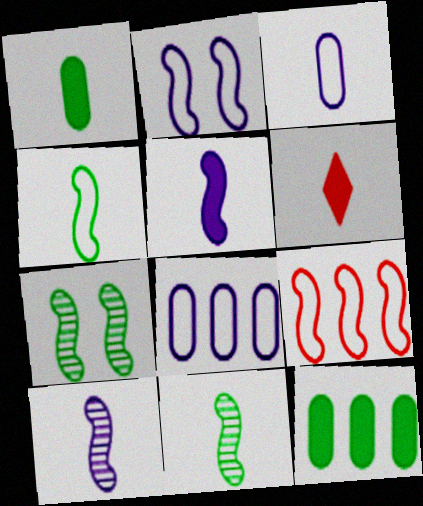[[1, 5, 6], 
[2, 4, 9], 
[3, 6, 11], 
[5, 7, 9], 
[6, 7, 8]]